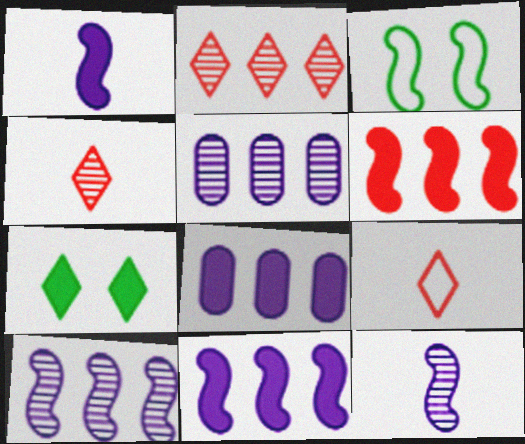[[3, 4, 8], 
[3, 6, 12]]